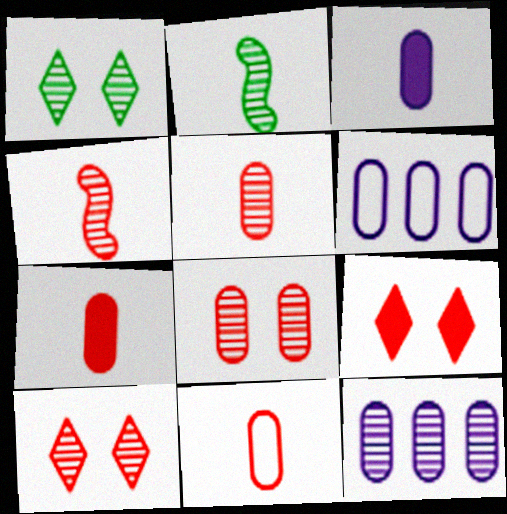[[1, 4, 12], 
[2, 6, 9], 
[2, 10, 12], 
[5, 7, 11]]